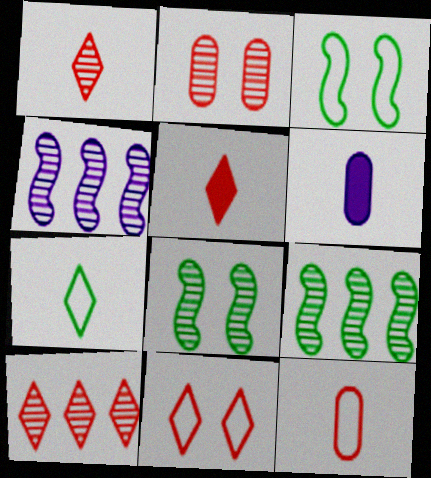[[3, 6, 10], 
[5, 10, 11], 
[6, 9, 11]]